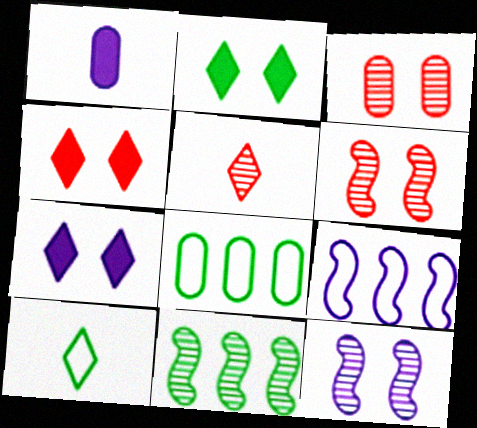[[1, 3, 8], 
[2, 4, 7]]